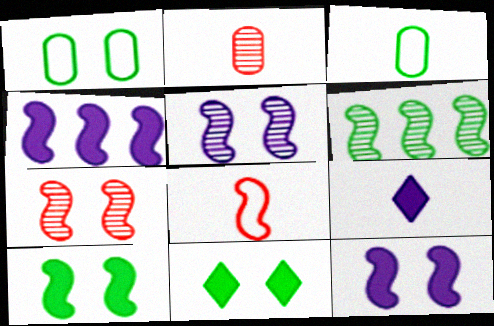[[3, 6, 11], 
[6, 8, 12]]